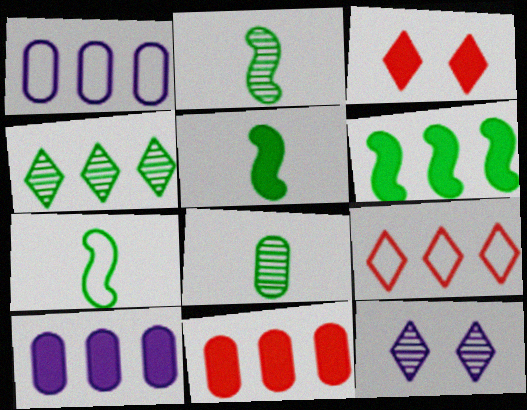[[1, 2, 3], 
[2, 5, 7], 
[3, 5, 10], 
[7, 11, 12]]